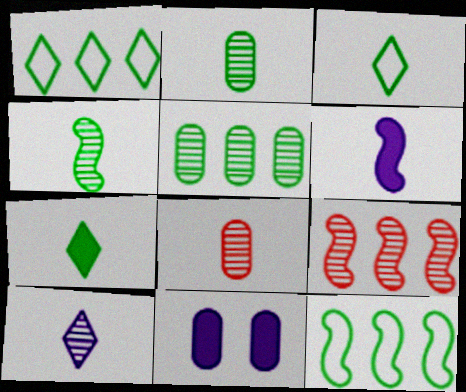[[3, 6, 8], 
[3, 9, 11], 
[4, 8, 10]]